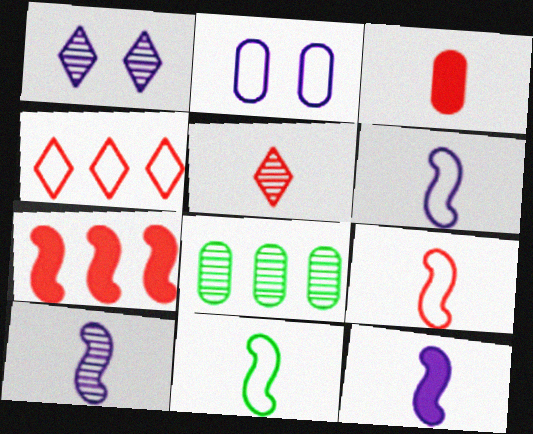[[2, 3, 8], 
[2, 4, 11], 
[3, 5, 9], 
[6, 9, 11], 
[6, 10, 12]]